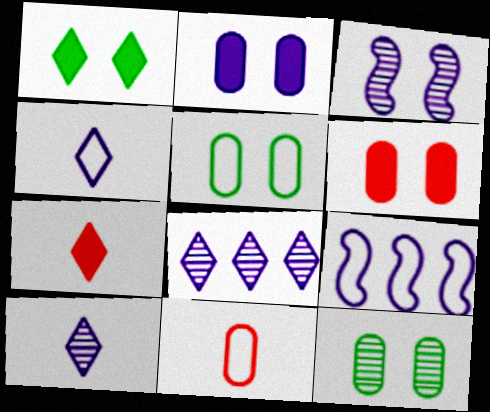[[2, 9, 10], 
[7, 9, 12]]